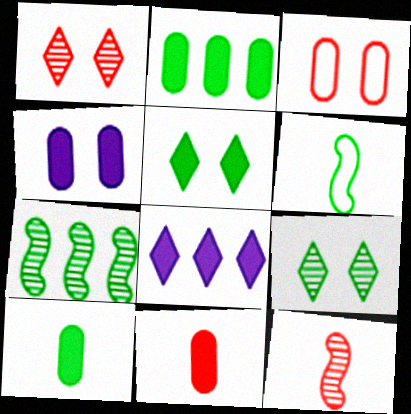[[2, 4, 11], 
[2, 6, 9]]